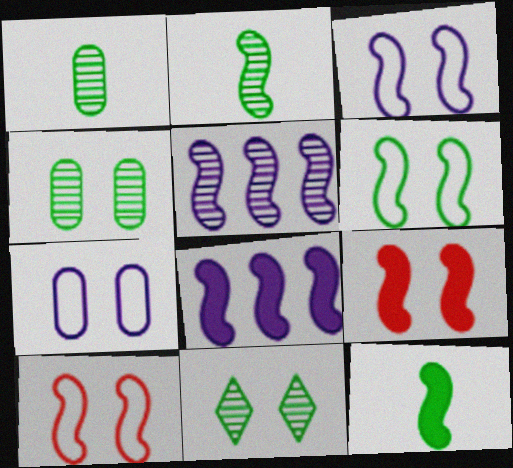[[2, 8, 10], 
[3, 6, 10], 
[5, 10, 12], 
[7, 9, 11], 
[8, 9, 12]]